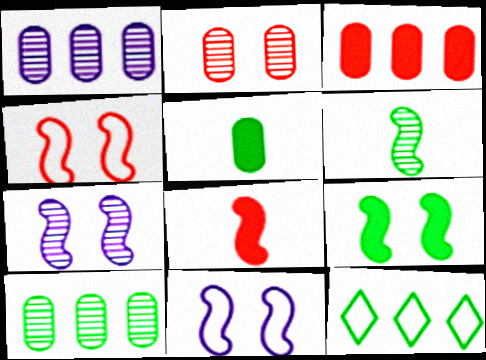[[4, 7, 9]]